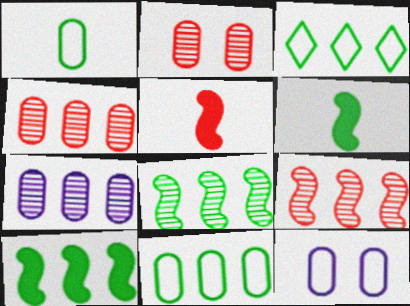[]